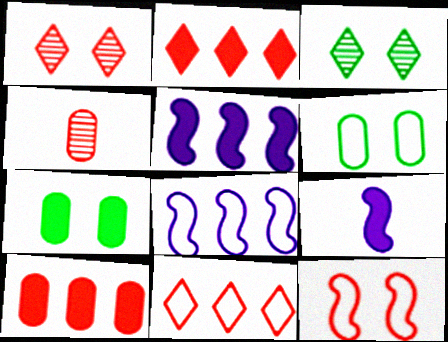[[2, 4, 12], 
[2, 7, 9]]